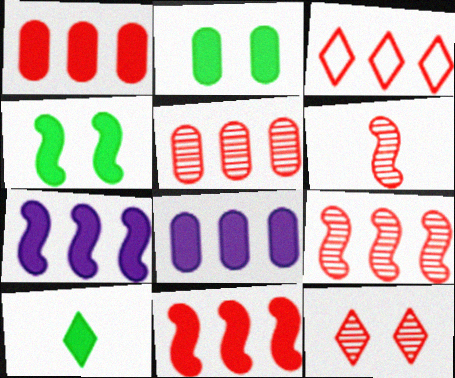[[1, 3, 9], 
[3, 5, 11], 
[5, 6, 12]]